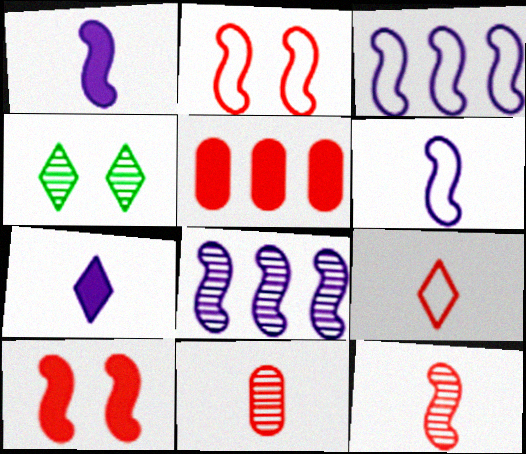[[4, 5, 6], 
[4, 8, 11]]